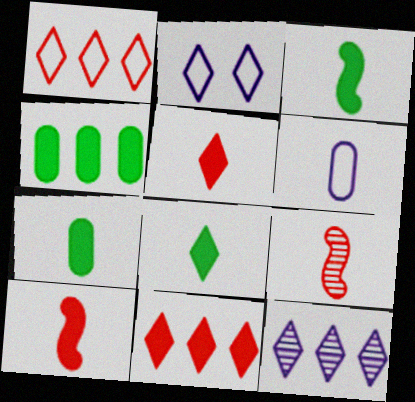[[2, 4, 9], 
[3, 7, 8], 
[6, 8, 9]]